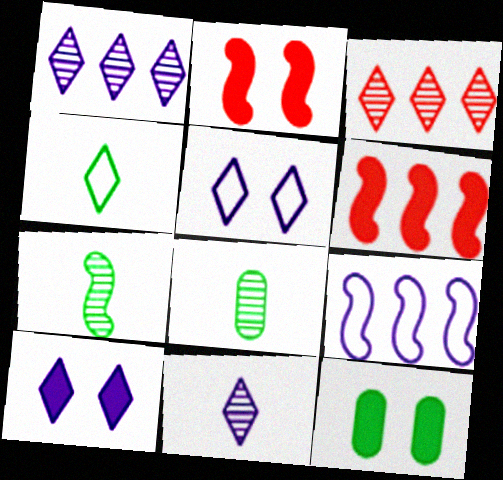[[2, 7, 9], 
[2, 10, 12], 
[3, 4, 10], 
[5, 6, 8]]